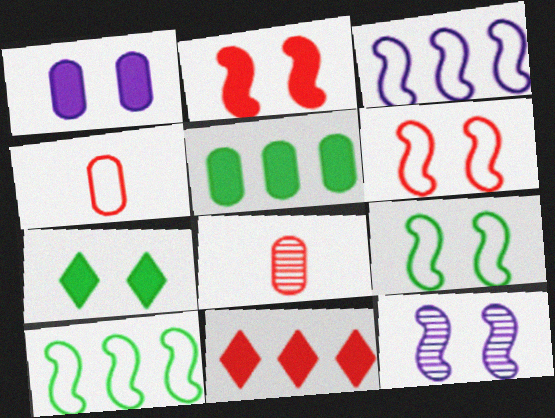[[1, 2, 7], 
[2, 9, 12], 
[3, 7, 8], 
[6, 8, 11]]